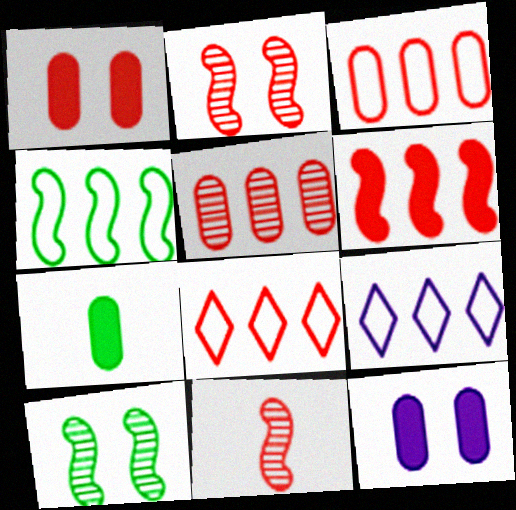[[1, 8, 11], 
[2, 7, 9], 
[3, 4, 9], 
[5, 6, 8]]